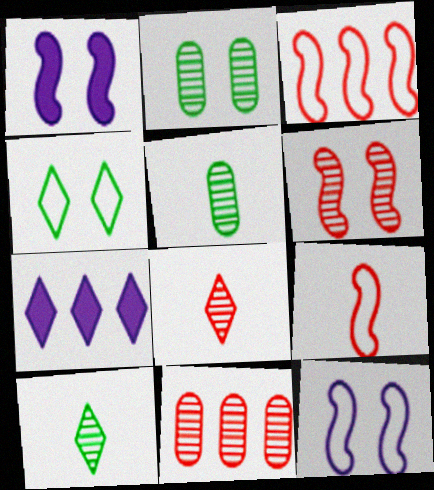[[2, 7, 9], 
[4, 7, 8], 
[6, 8, 11]]